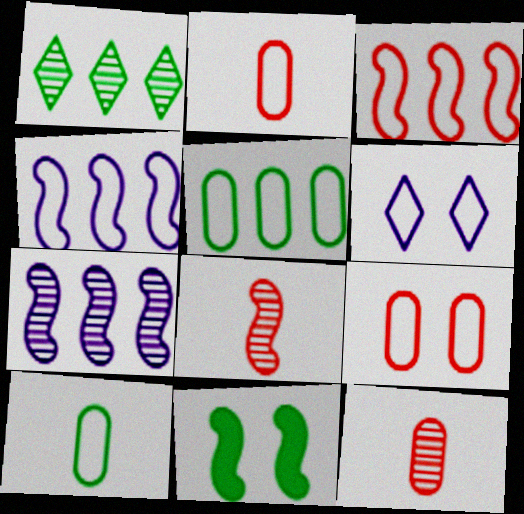[[1, 10, 11], 
[3, 6, 10], 
[4, 8, 11]]